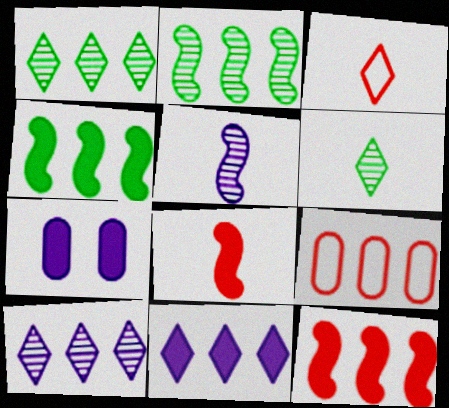[[2, 3, 7], 
[2, 9, 11], 
[4, 9, 10]]